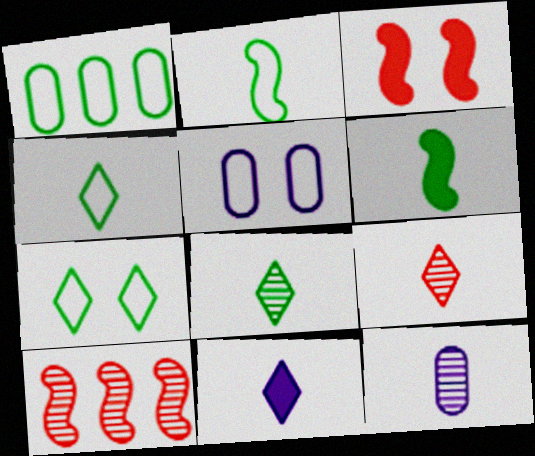[[1, 2, 7], 
[4, 9, 11]]